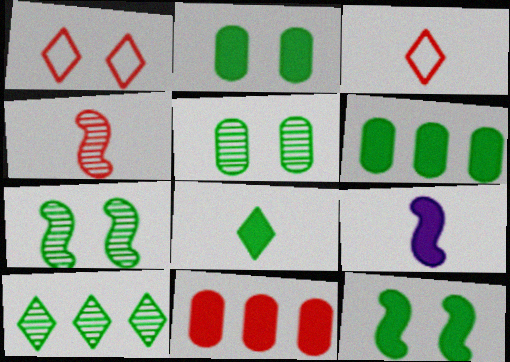[[1, 4, 11], 
[6, 8, 12]]